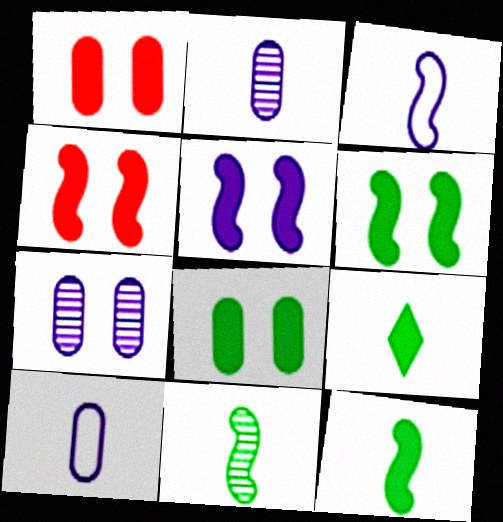[[4, 5, 6]]